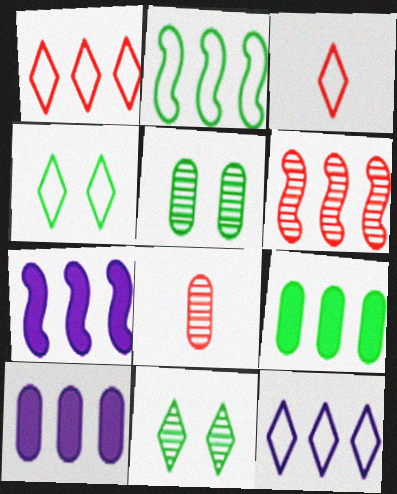[[2, 6, 7], 
[3, 4, 12], 
[3, 5, 7], 
[4, 7, 8], 
[6, 9, 12]]